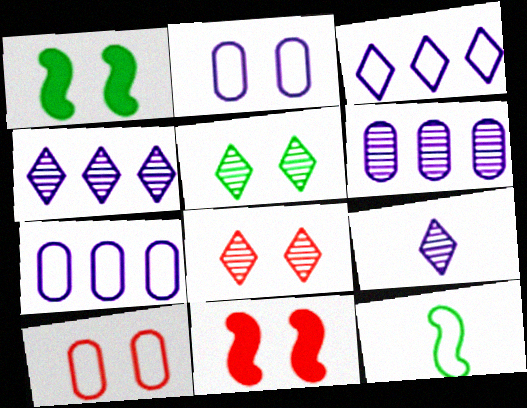[[1, 2, 8], 
[2, 5, 11], 
[3, 10, 12], 
[8, 10, 11]]